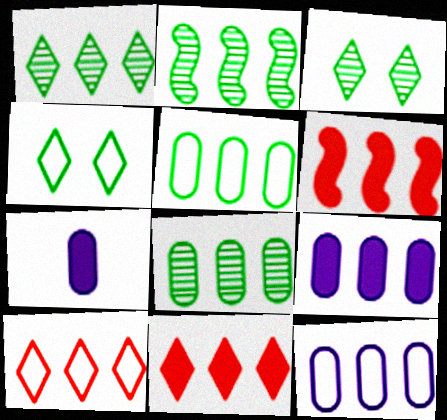[[1, 2, 8], 
[1, 6, 12], 
[2, 9, 10], 
[2, 11, 12]]